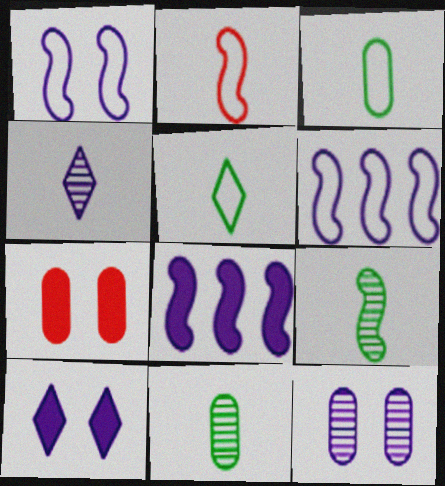[[1, 10, 12]]